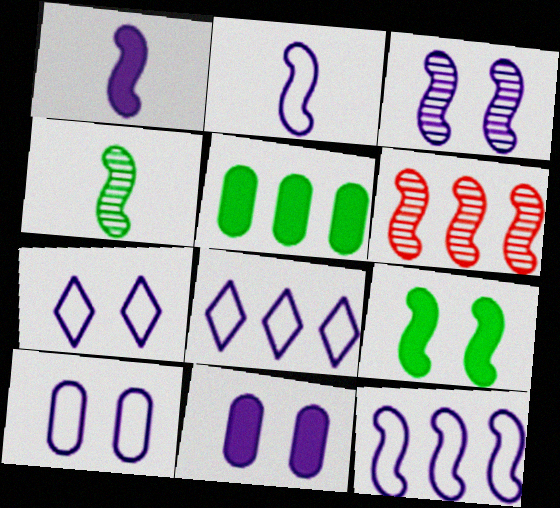[[1, 3, 12], 
[2, 6, 9], 
[2, 8, 10], 
[3, 4, 6], 
[3, 7, 11], 
[5, 6, 8]]